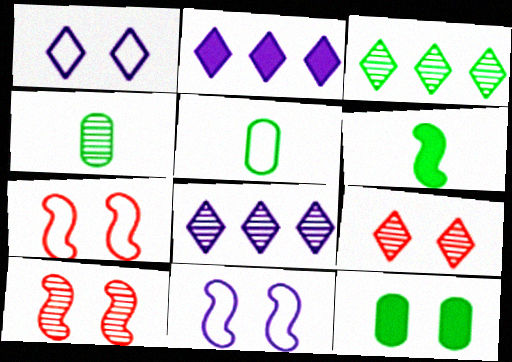[[1, 10, 12], 
[2, 4, 7], 
[2, 5, 10], 
[4, 8, 10], 
[9, 11, 12]]